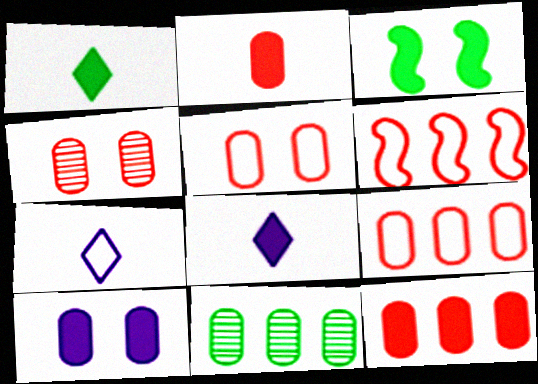[[2, 4, 9], 
[3, 8, 12]]